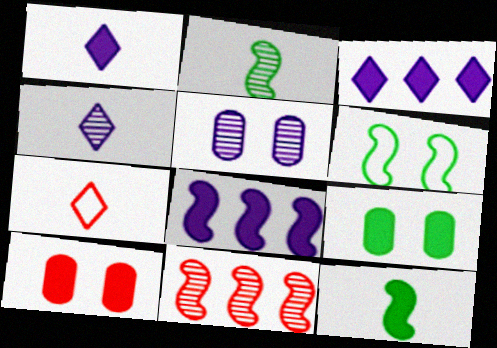[[3, 10, 12], 
[7, 10, 11]]